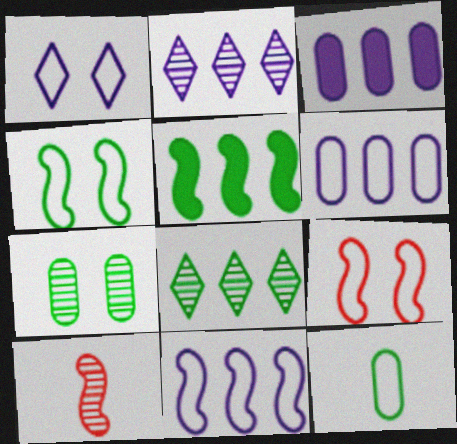[[2, 3, 11], 
[2, 7, 10]]